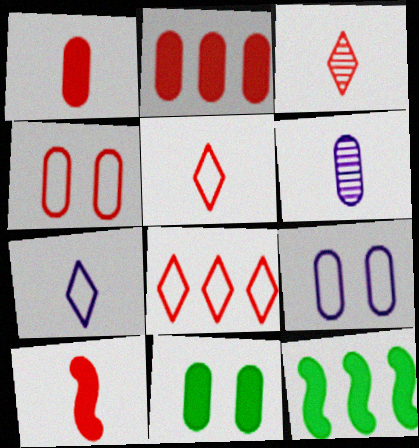[[3, 9, 12]]